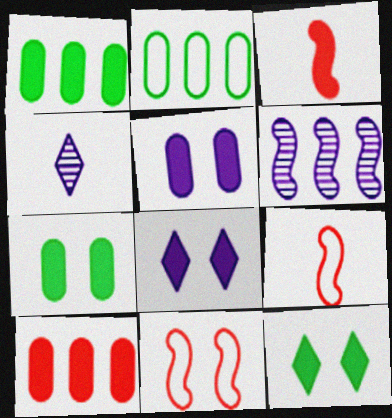[[1, 3, 8], 
[1, 4, 11]]